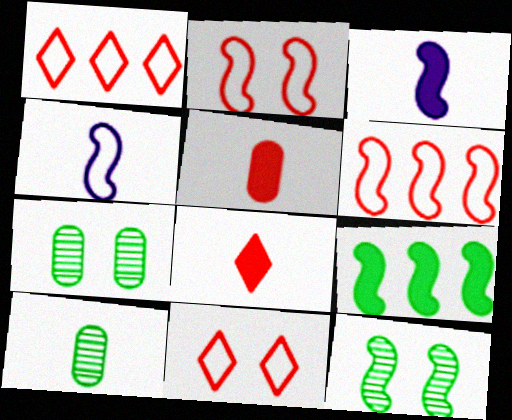[[1, 3, 7], 
[3, 6, 12], 
[4, 8, 10]]